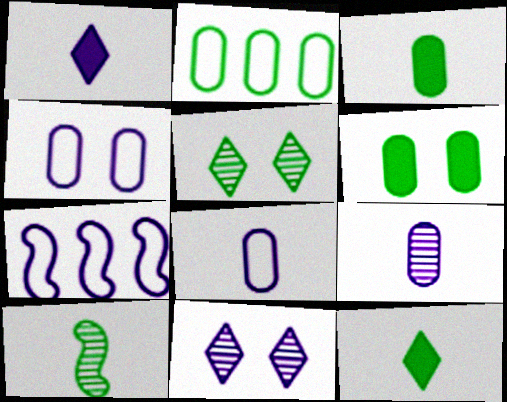[]